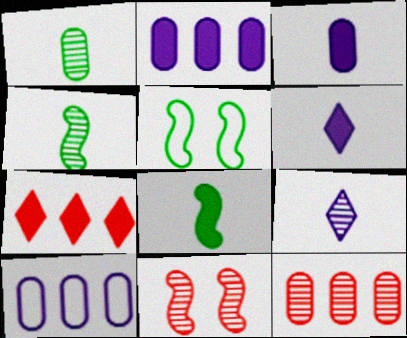[[5, 6, 12]]